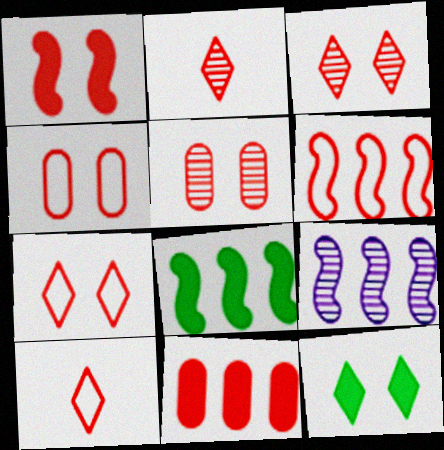[[1, 3, 4], 
[1, 5, 7], 
[4, 6, 10], 
[6, 8, 9]]